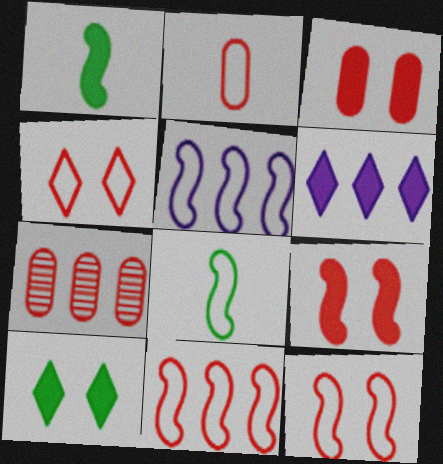[[1, 3, 6], 
[2, 3, 7], 
[2, 4, 11], 
[5, 8, 12]]